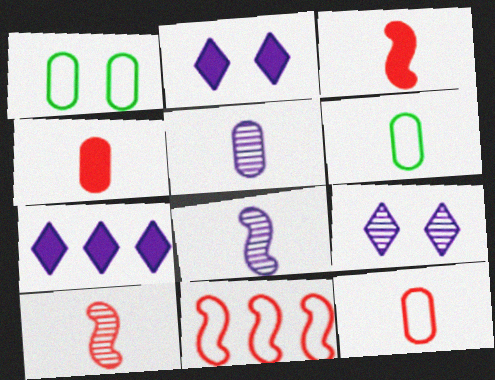[[1, 7, 10], 
[4, 5, 6]]